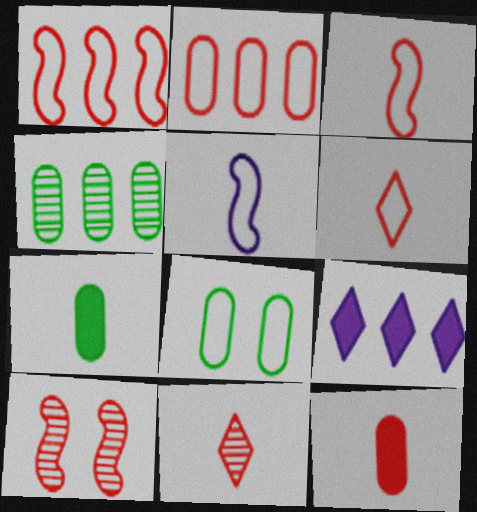[[1, 4, 9], 
[3, 11, 12], 
[4, 7, 8], 
[5, 7, 11]]